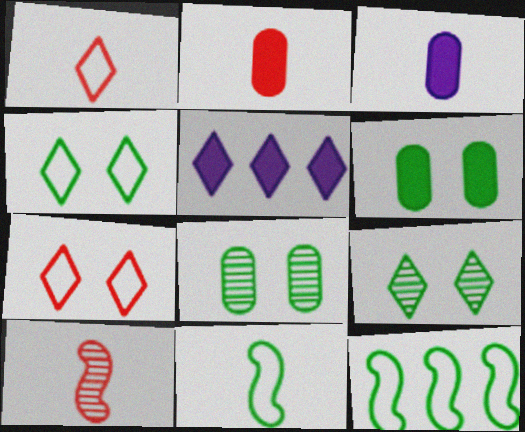[[1, 2, 10], 
[1, 5, 9]]